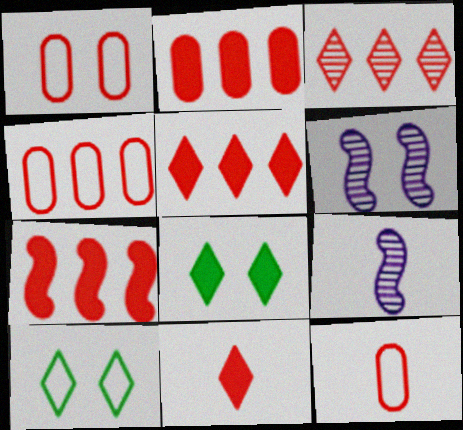[[1, 4, 12], 
[1, 6, 8], 
[2, 5, 7], 
[2, 9, 10], 
[3, 4, 7], 
[4, 8, 9]]